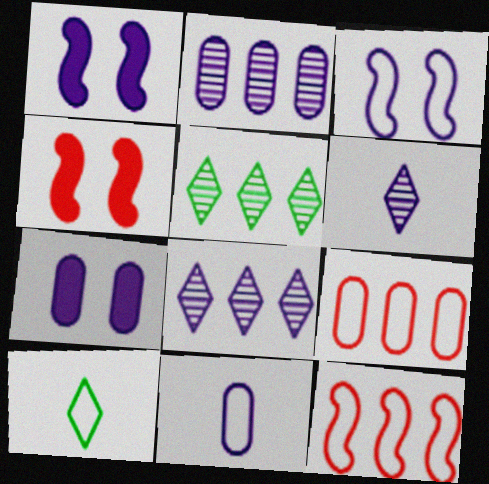[[1, 8, 11], 
[2, 4, 10], 
[2, 7, 11], 
[3, 9, 10], 
[4, 5, 11]]